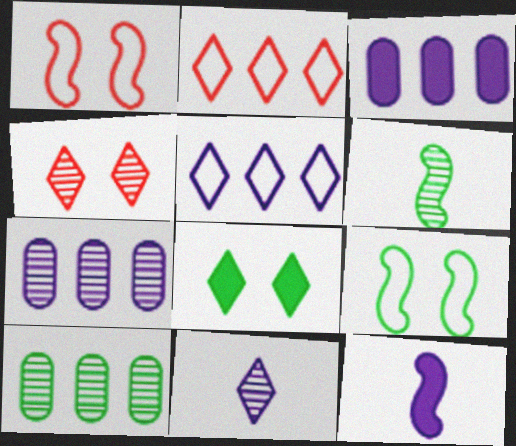[[2, 8, 11], 
[4, 6, 7]]